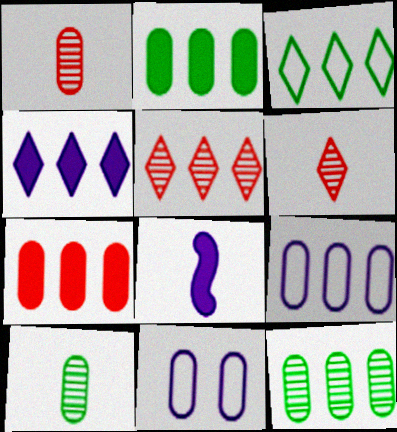[[1, 2, 11], 
[3, 4, 5], 
[7, 9, 12], 
[7, 10, 11]]